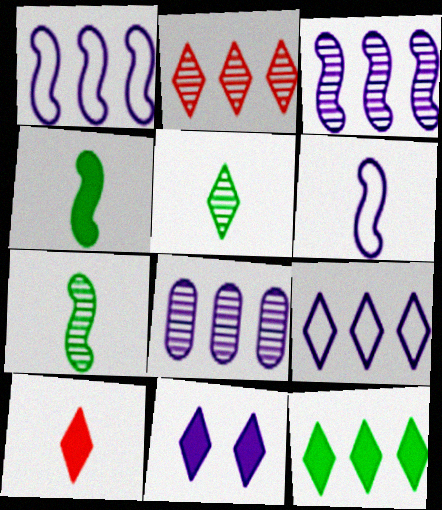[[2, 9, 12], 
[6, 8, 11], 
[10, 11, 12]]